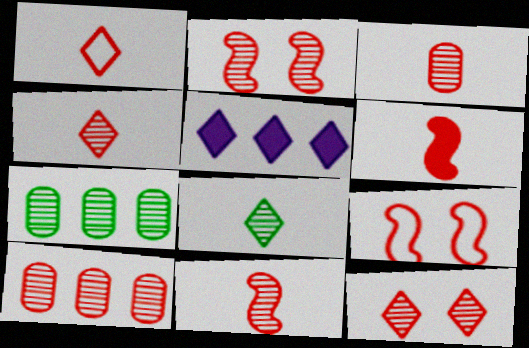[[1, 3, 6], 
[2, 4, 10], 
[3, 4, 11], 
[10, 11, 12]]